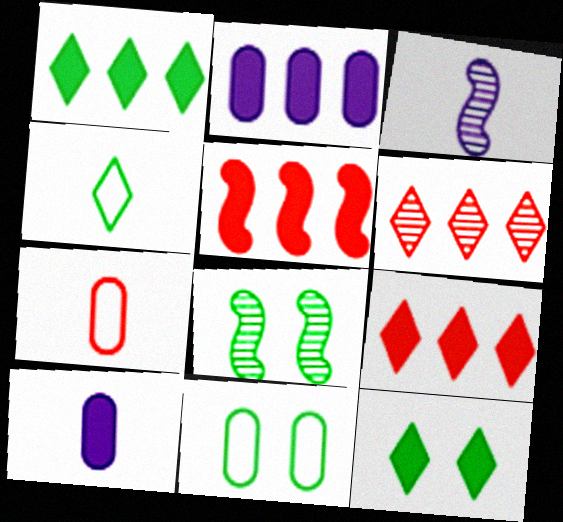[[1, 2, 5], 
[3, 9, 11], 
[5, 10, 12], 
[8, 11, 12]]